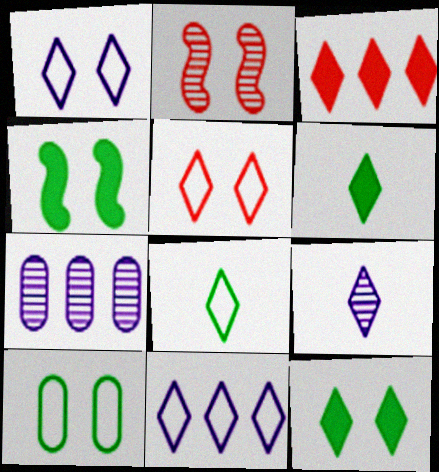[[5, 8, 11]]